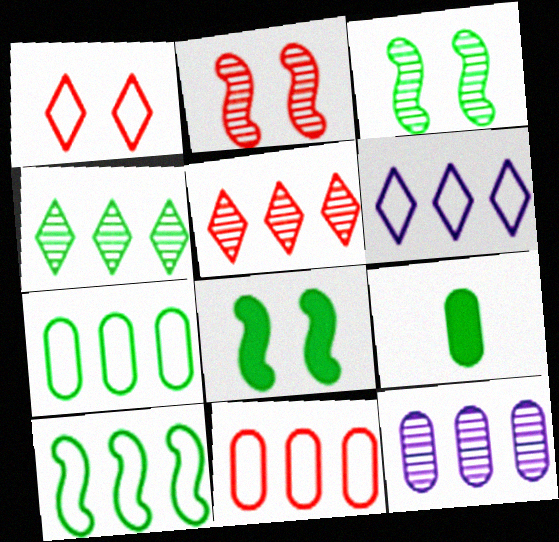[[2, 6, 9], 
[6, 10, 11]]